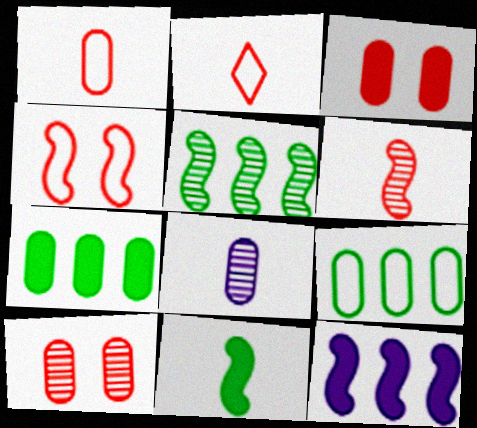[[2, 8, 11], 
[3, 8, 9]]